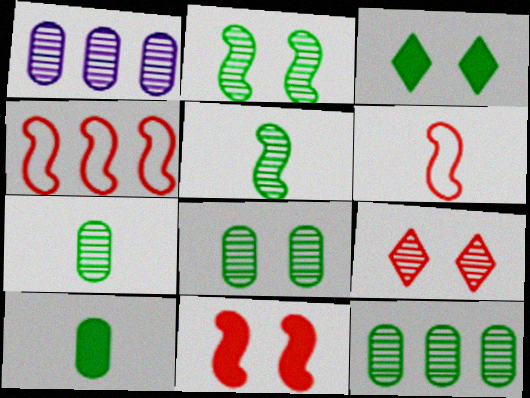[[1, 3, 6], 
[1, 5, 9], 
[7, 8, 12]]